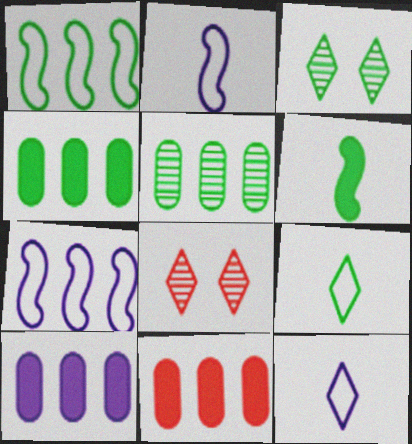[[2, 3, 11], 
[2, 4, 8], 
[4, 10, 11]]